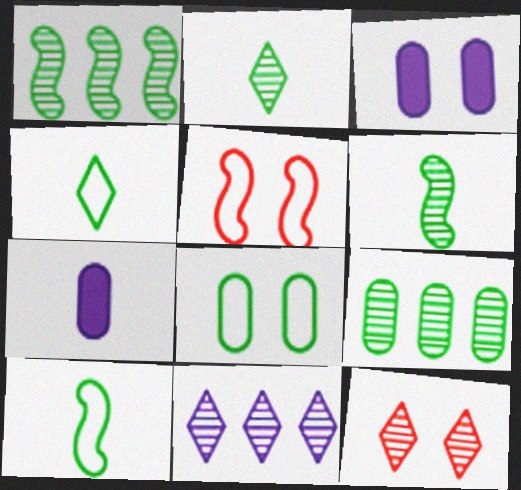[[2, 11, 12]]